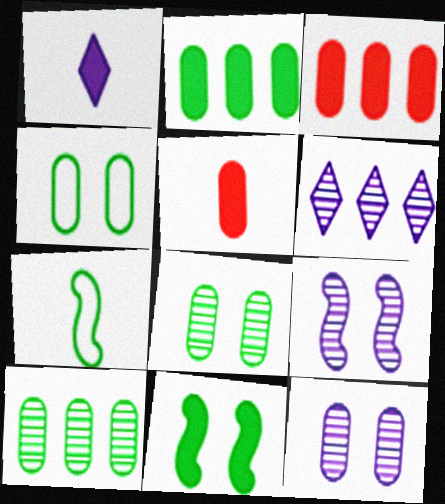[[1, 3, 11]]